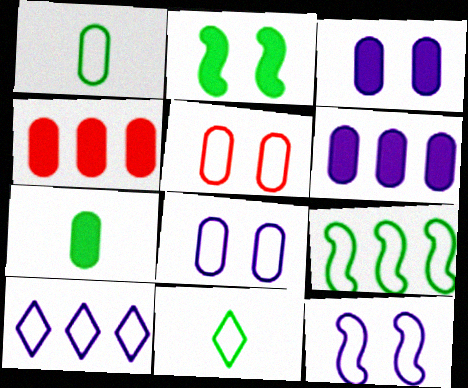[[3, 4, 7]]